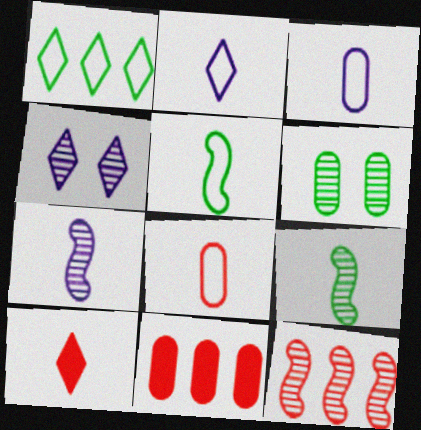[[1, 4, 10], 
[2, 5, 8], 
[3, 6, 11], 
[3, 9, 10], 
[4, 5, 11]]